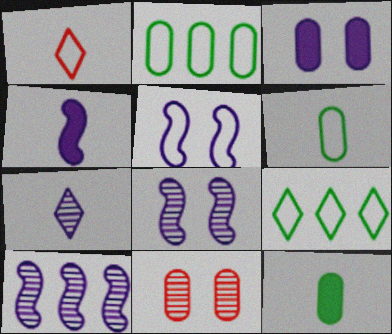[[1, 2, 5], 
[4, 5, 10], 
[4, 9, 11]]